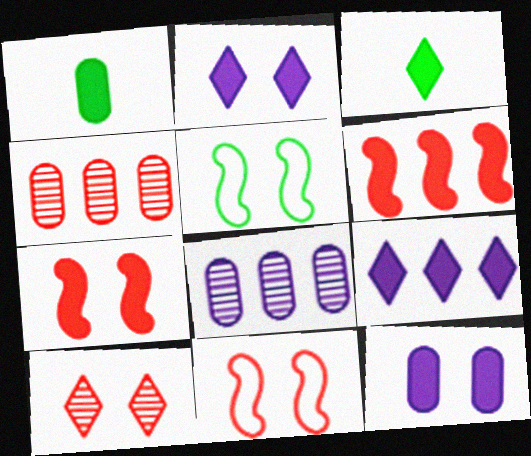[[1, 2, 6], 
[1, 7, 9], 
[3, 6, 12], 
[3, 8, 11], 
[5, 10, 12]]